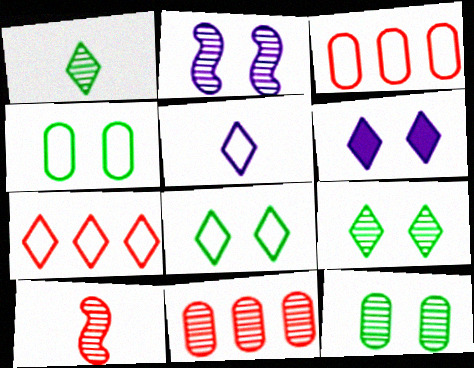[[1, 2, 11], 
[1, 6, 7], 
[5, 7, 8]]